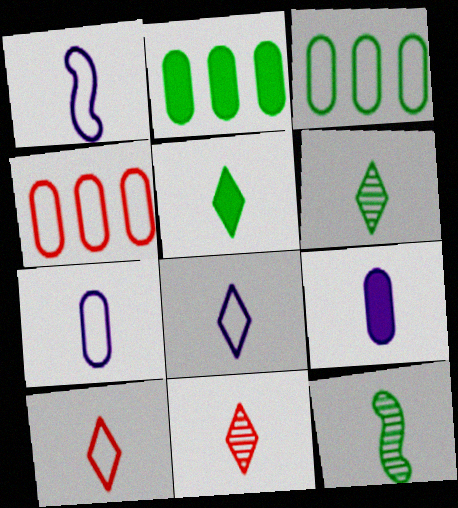[[1, 7, 8], 
[5, 8, 11], 
[9, 10, 12]]